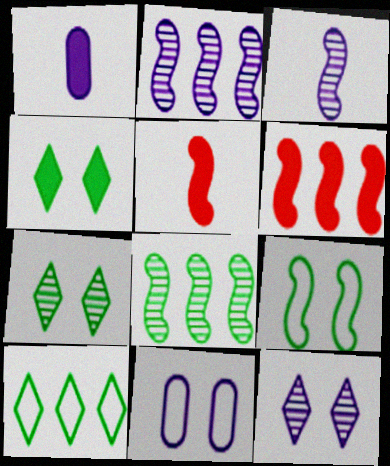[[1, 4, 6], 
[2, 5, 9], 
[3, 6, 9]]